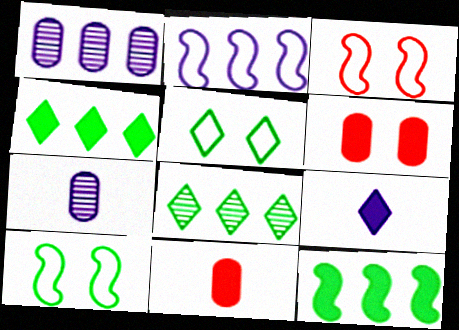[[3, 4, 7], 
[6, 9, 12]]